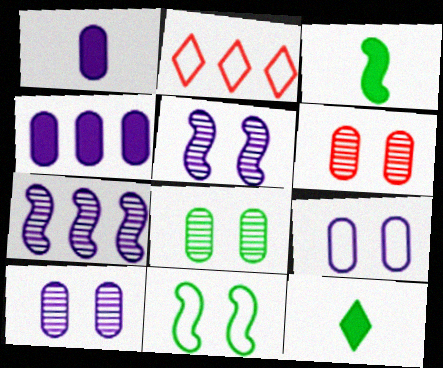[[2, 3, 10], 
[6, 8, 10]]